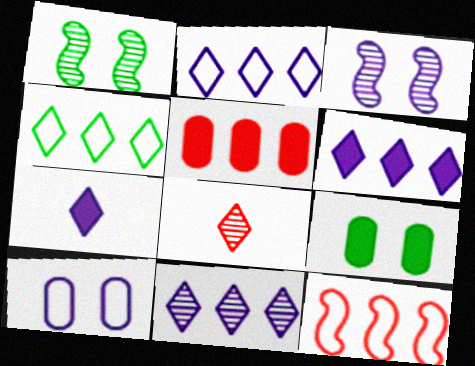[[2, 6, 11]]